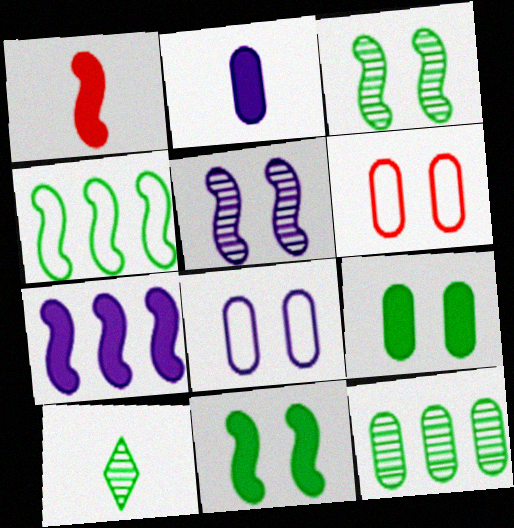[[1, 4, 5], 
[1, 7, 11], 
[2, 6, 12], 
[3, 10, 12], 
[4, 9, 10], 
[6, 7, 10]]